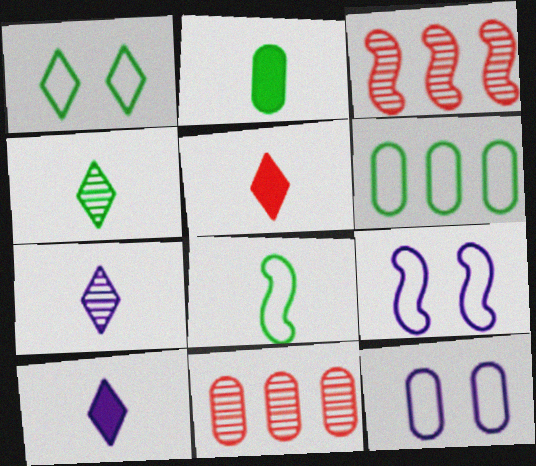[[1, 6, 8], 
[2, 4, 8], 
[2, 11, 12]]